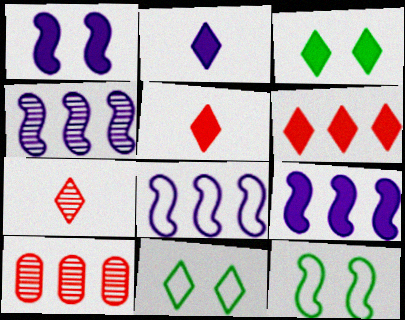[[2, 3, 6], 
[2, 10, 12], 
[4, 8, 9]]